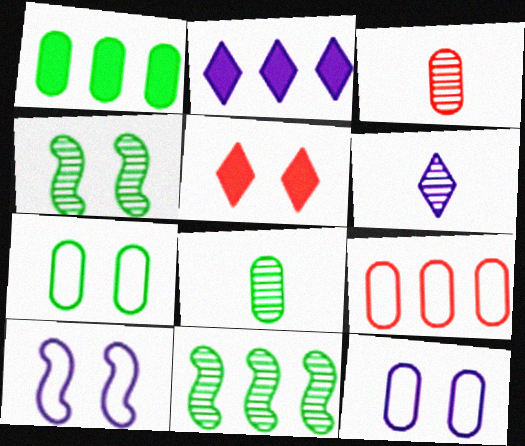[[1, 3, 12], 
[1, 7, 8], 
[2, 9, 11], 
[4, 5, 12]]